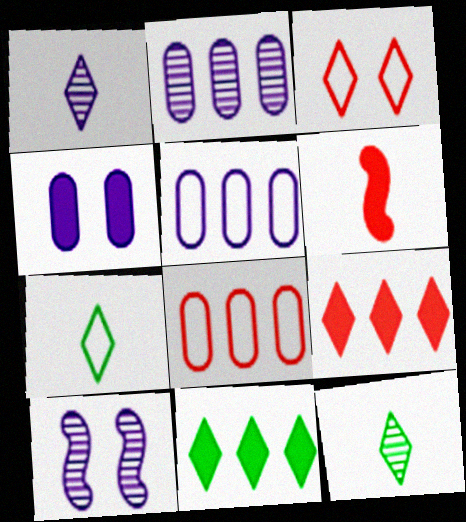[[1, 2, 10], 
[1, 3, 11], 
[4, 6, 11]]